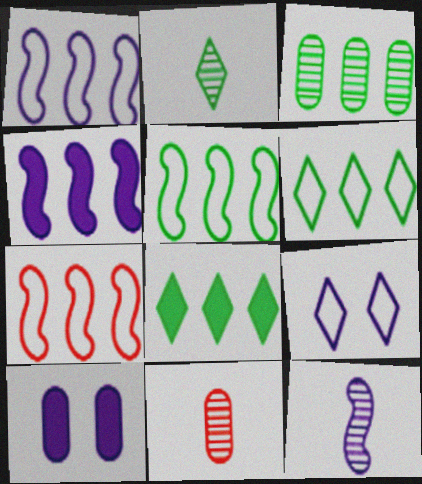[[1, 5, 7], 
[2, 7, 10], 
[2, 11, 12], 
[3, 5, 8]]